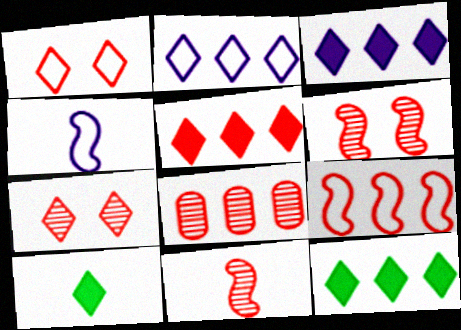[[2, 7, 10], 
[3, 5, 12], 
[5, 8, 9], 
[7, 8, 11]]